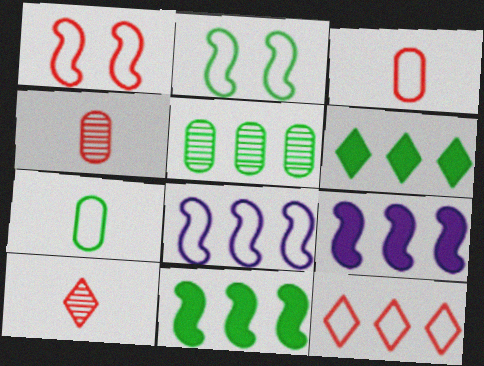[[1, 3, 12], 
[5, 9, 12]]